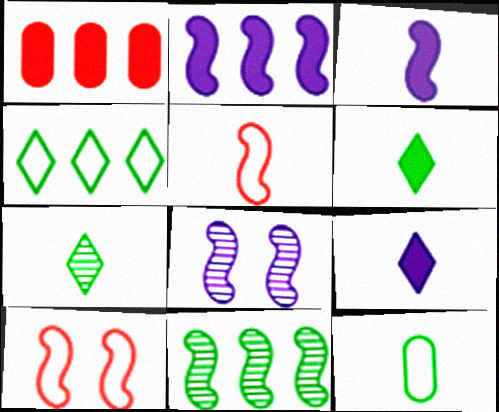[[3, 10, 11]]